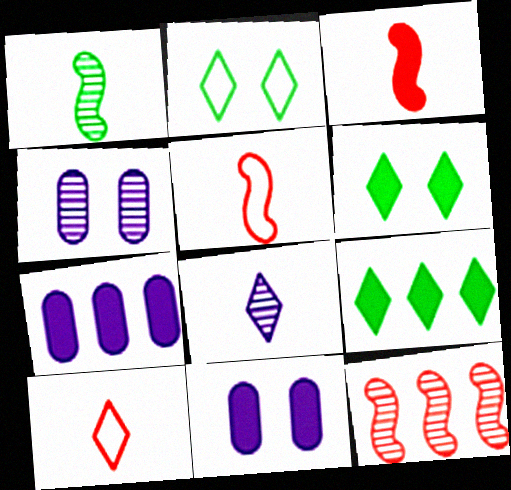[[3, 6, 7], 
[3, 9, 11], 
[4, 5, 9]]